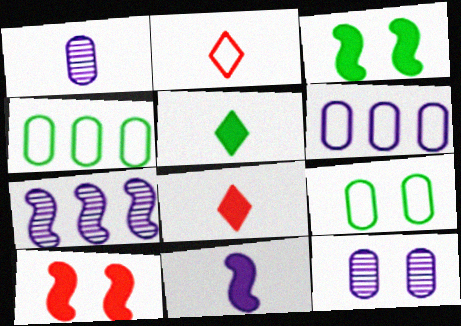[[7, 8, 9]]